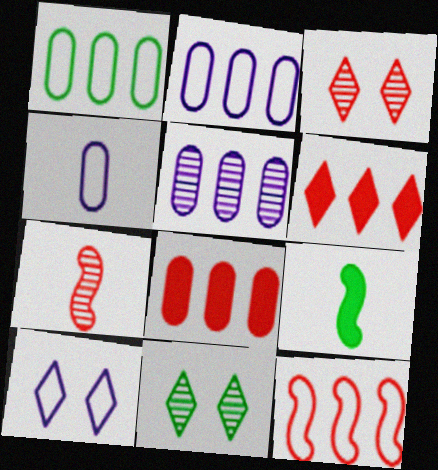[[1, 5, 8], 
[1, 9, 11], 
[2, 3, 9], 
[5, 7, 11]]